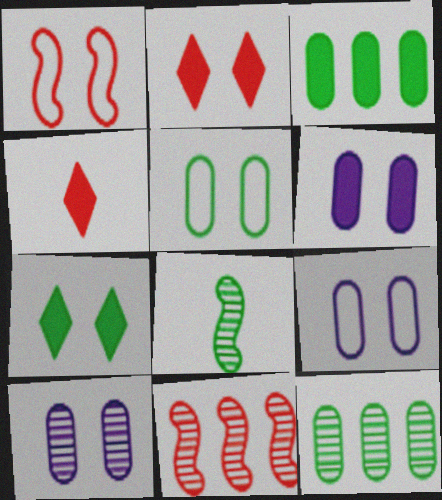[[1, 7, 10], 
[6, 9, 10]]